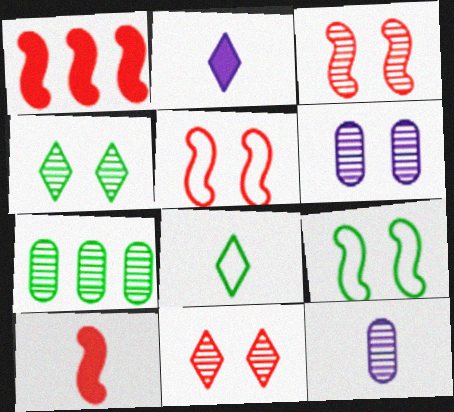[[1, 6, 8], 
[2, 5, 7], 
[3, 4, 6], 
[8, 10, 12]]